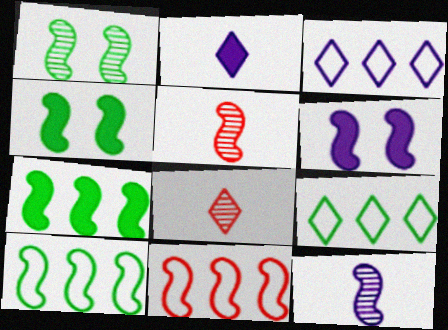[[4, 11, 12], 
[5, 6, 10]]